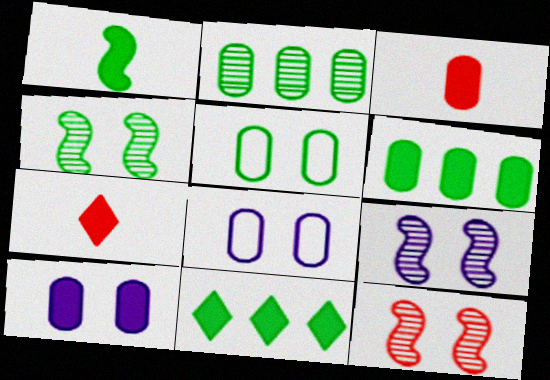[[2, 3, 8], 
[3, 6, 10], 
[4, 9, 12]]